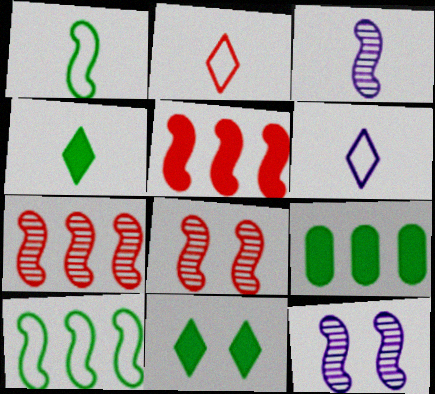[[1, 5, 12], 
[2, 9, 12], 
[6, 8, 9]]